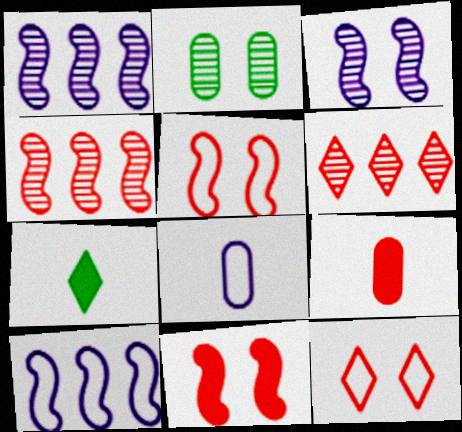[[4, 9, 12], 
[5, 6, 9]]